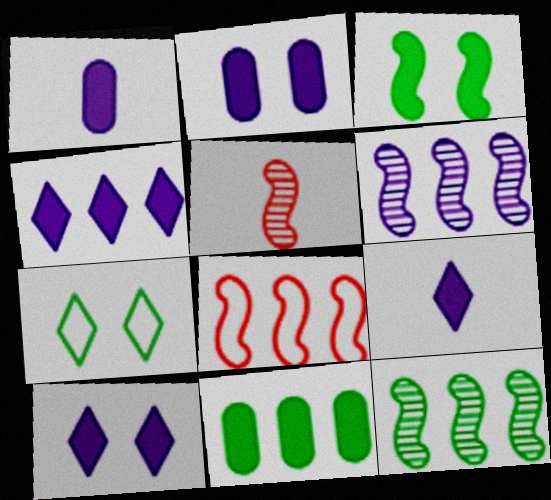[[4, 9, 10]]